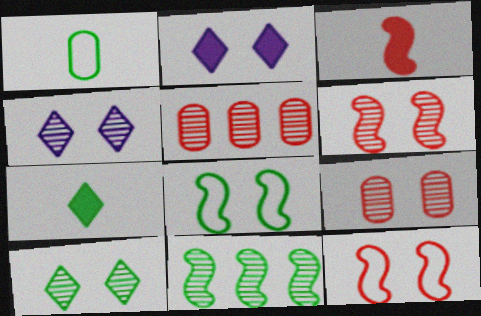[[2, 8, 9]]